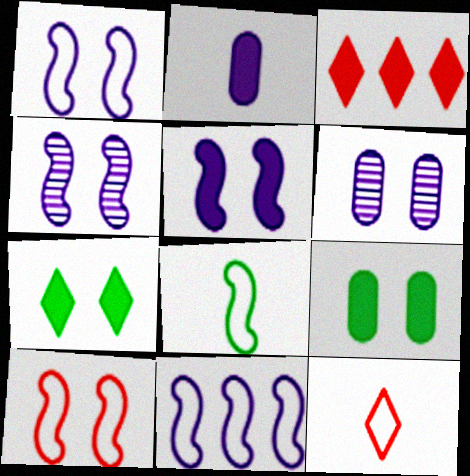[[1, 4, 5], 
[3, 6, 8], 
[6, 7, 10], 
[8, 10, 11]]